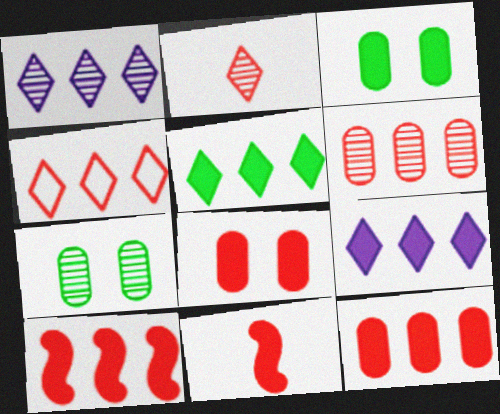[[1, 4, 5], 
[3, 9, 11], 
[4, 6, 10]]